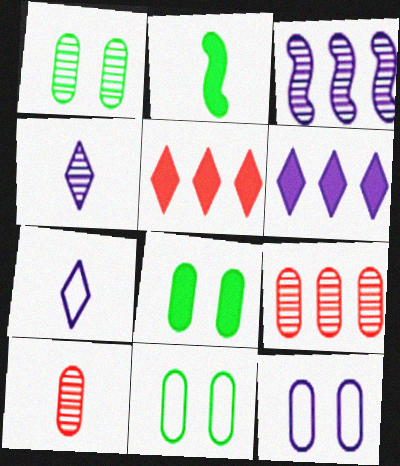[[1, 8, 11], 
[2, 7, 10]]